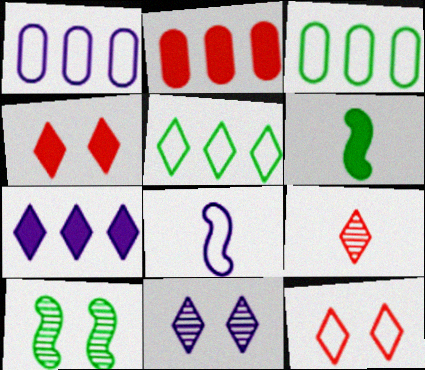[[3, 8, 12]]